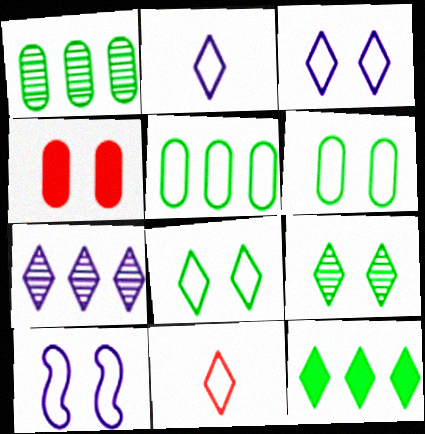[[4, 9, 10], 
[5, 10, 11]]